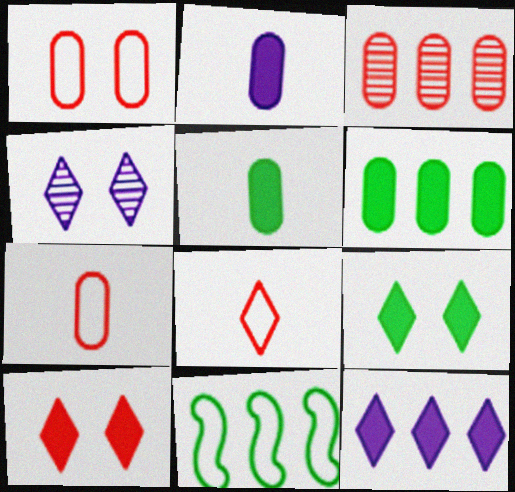[[3, 11, 12]]